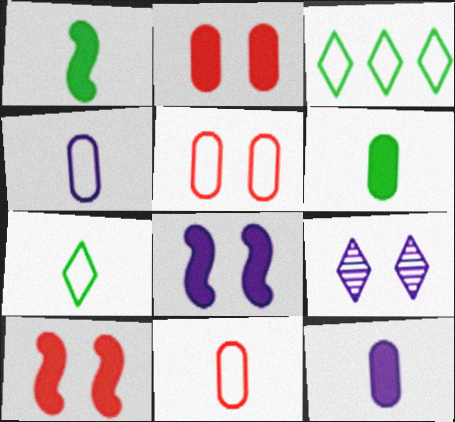[]